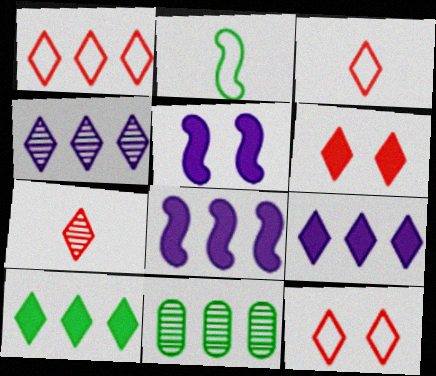[[1, 3, 12], 
[1, 4, 10], 
[1, 6, 7], 
[1, 8, 11], 
[3, 5, 11]]